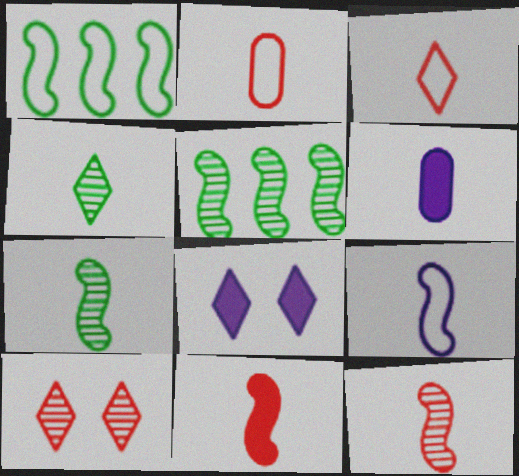[[1, 6, 10], 
[2, 5, 8], 
[3, 6, 7], 
[7, 9, 11]]